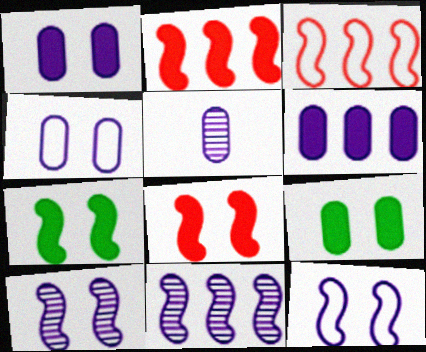[[4, 5, 6]]